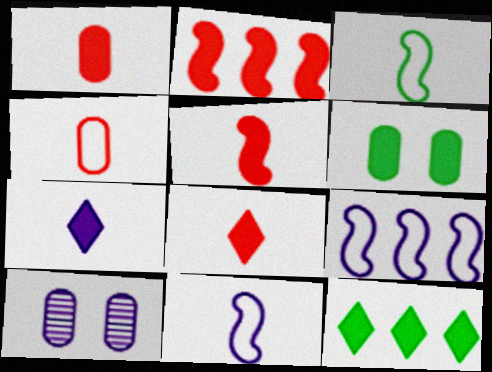[[1, 5, 8], 
[2, 6, 7], 
[7, 9, 10]]